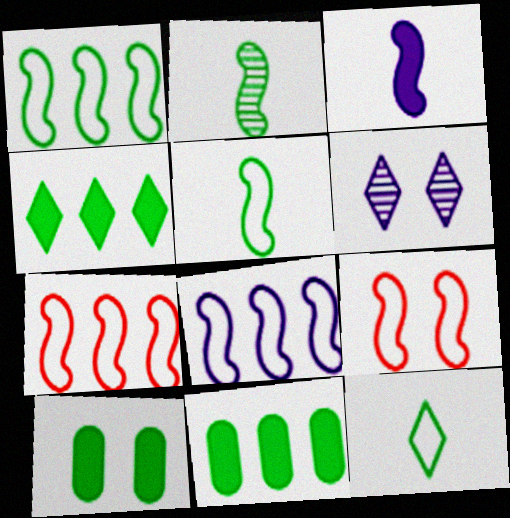[[1, 7, 8], 
[5, 8, 9], 
[6, 9, 10]]